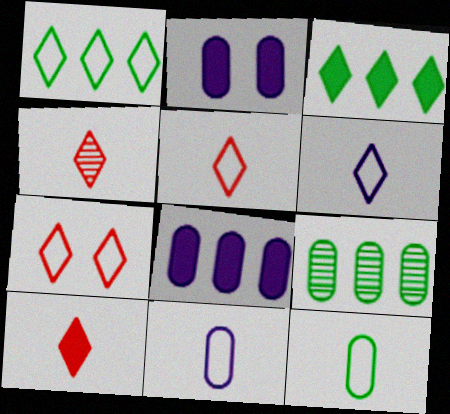[[1, 6, 7], 
[4, 5, 10]]